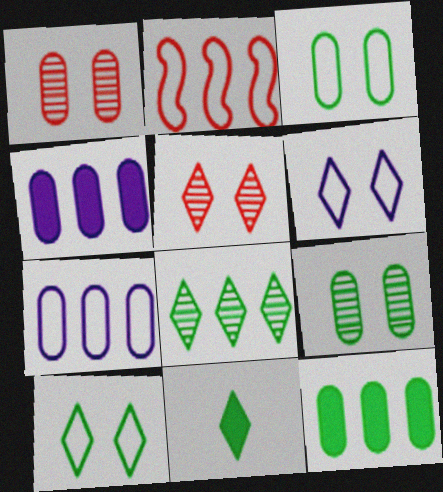[[2, 4, 8], 
[8, 10, 11]]